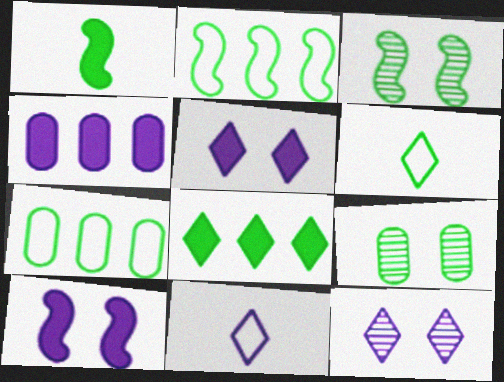[[1, 2, 3]]